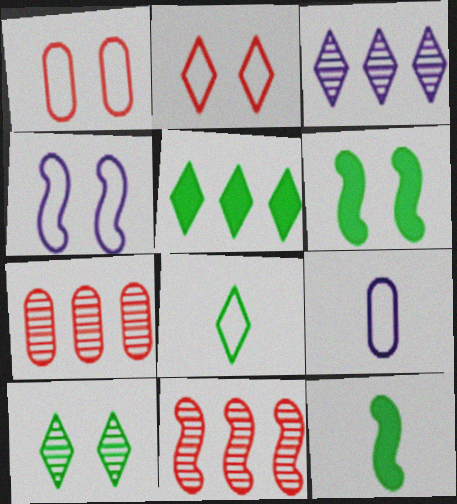[[1, 3, 12], 
[4, 11, 12], 
[5, 8, 10]]